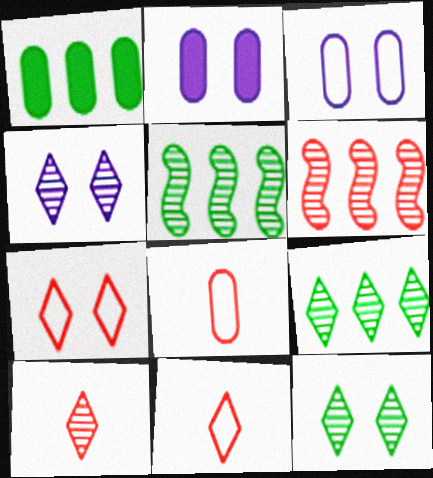[[2, 5, 11], 
[4, 9, 10]]